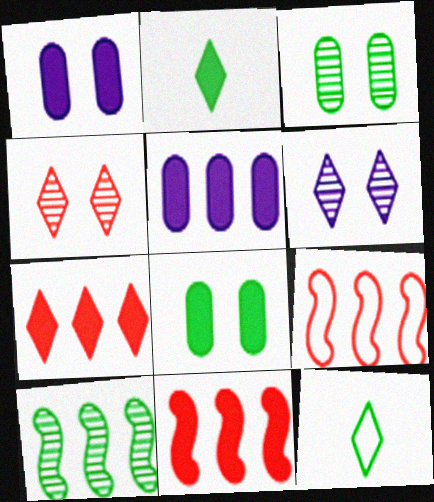[[1, 2, 11], 
[6, 7, 12], 
[8, 10, 12]]